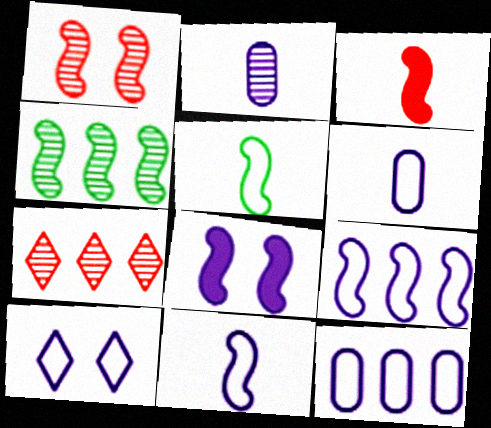[[6, 9, 10], 
[10, 11, 12]]